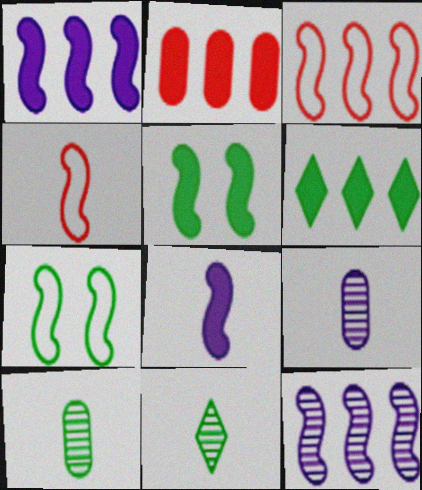[[1, 2, 6], 
[4, 5, 12], 
[6, 7, 10]]